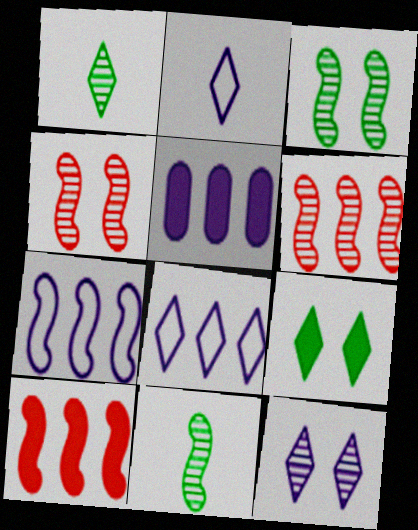[]